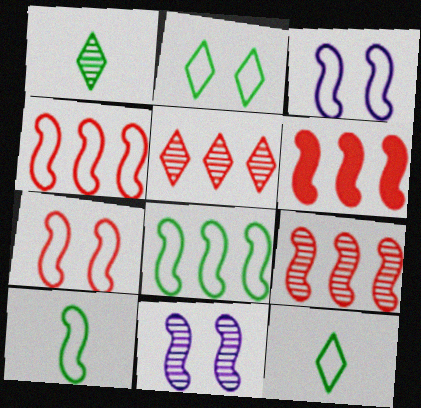[[3, 4, 10], 
[4, 6, 9], 
[6, 10, 11]]